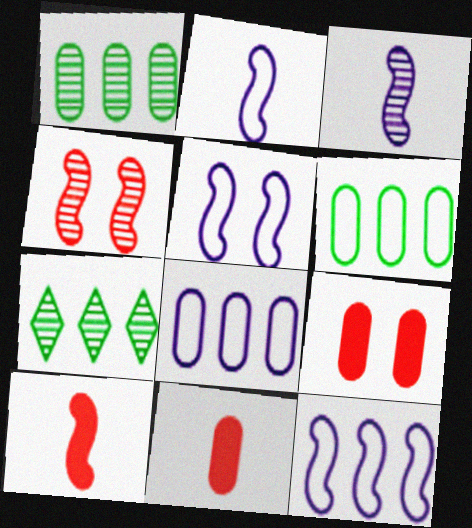[[2, 5, 12], 
[2, 7, 9], 
[5, 7, 11]]